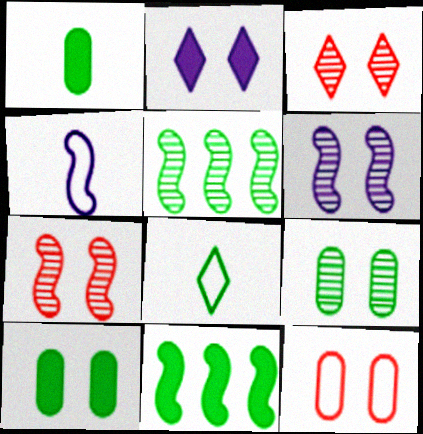[[3, 6, 9], 
[4, 7, 11], 
[5, 8, 10], 
[8, 9, 11]]